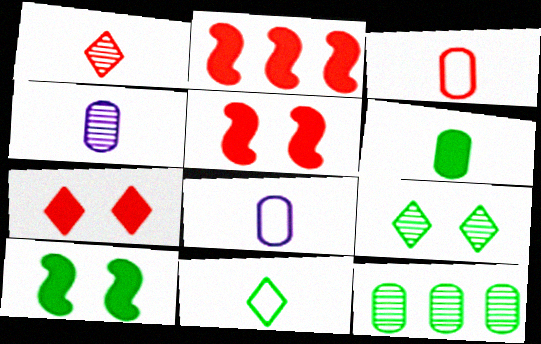[[2, 8, 9], 
[3, 4, 6], 
[10, 11, 12]]